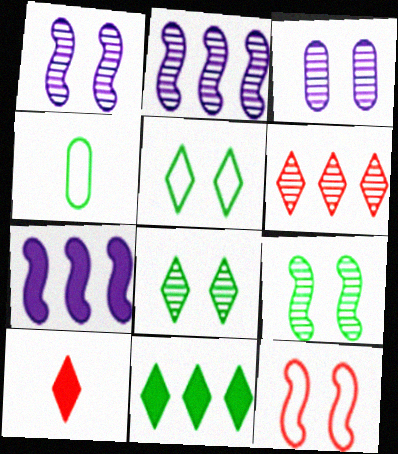[[4, 9, 11]]